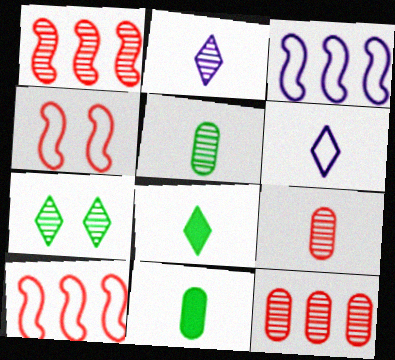[]